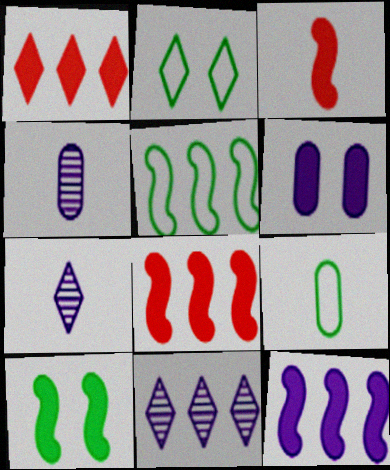[[1, 2, 7], 
[2, 4, 8], 
[2, 5, 9], 
[3, 7, 9], 
[3, 10, 12]]